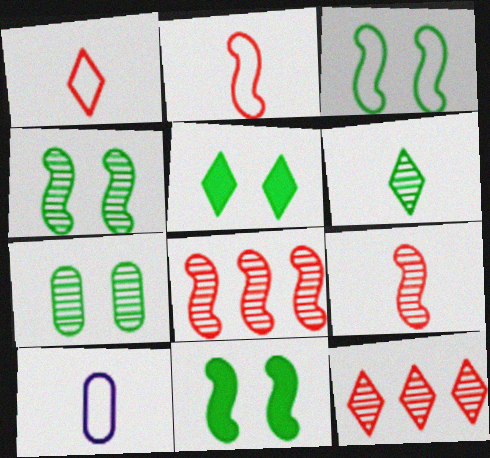[[3, 4, 11], 
[3, 5, 7], 
[5, 8, 10], 
[10, 11, 12]]